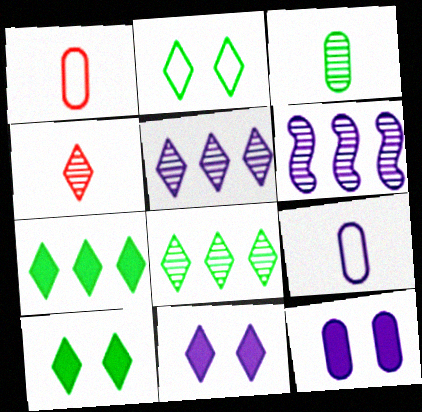[[1, 6, 10], 
[6, 9, 11]]